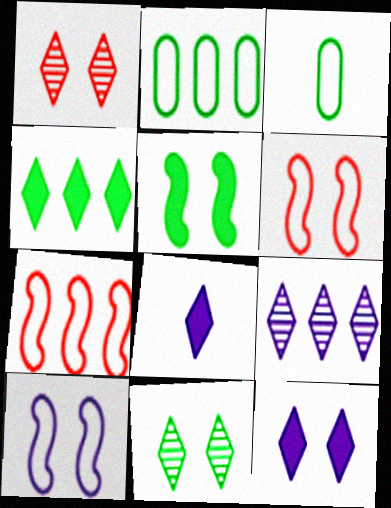[]